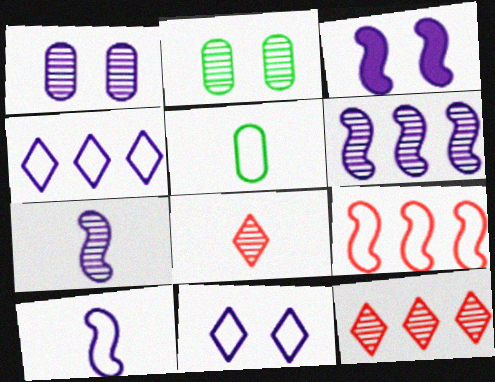[[1, 3, 11], 
[2, 6, 8], 
[2, 7, 12], 
[3, 5, 12], 
[3, 6, 10], 
[5, 9, 11]]